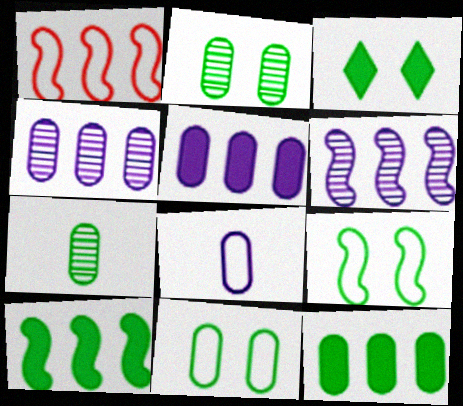[[1, 6, 10], 
[2, 3, 9], 
[7, 11, 12]]